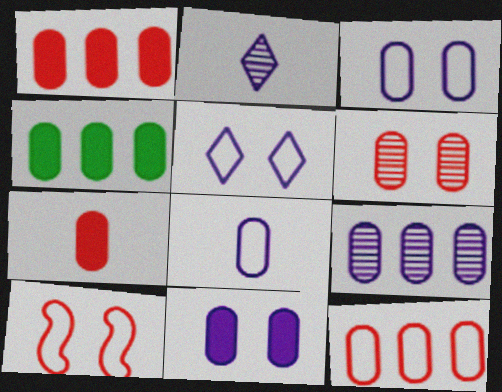[[2, 4, 10], 
[4, 6, 8], 
[4, 7, 11], 
[4, 9, 12], 
[6, 7, 12], 
[8, 9, 11]]